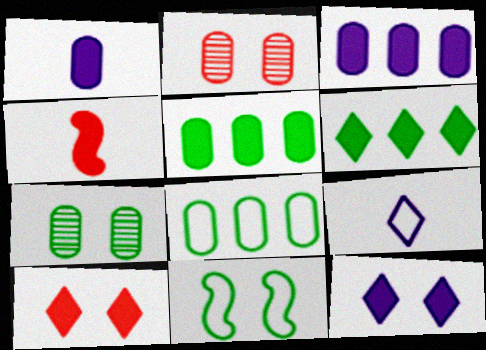[[1, 2, 8], 
[2, 11, 12], 
[4, 5, 12]]